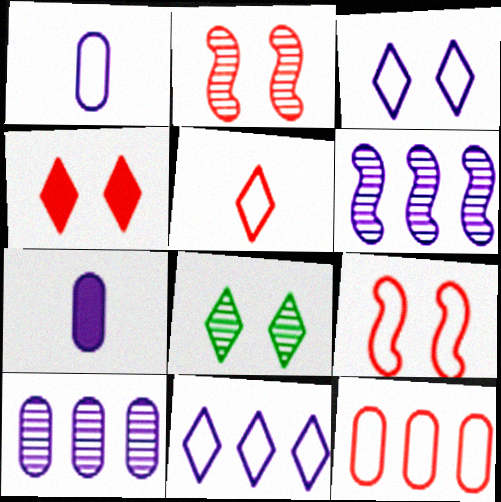[[3, 4, 8], 
[3, 6, 7], 
[5, 9, 12]]